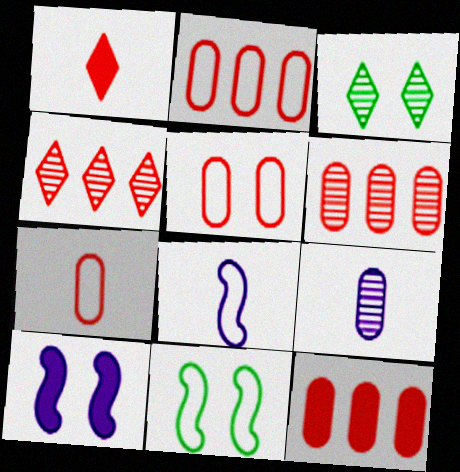[[2, 5, 7], 
[2, 6, 12], 
[3, 5, 10], 
[3, 8, 12]]